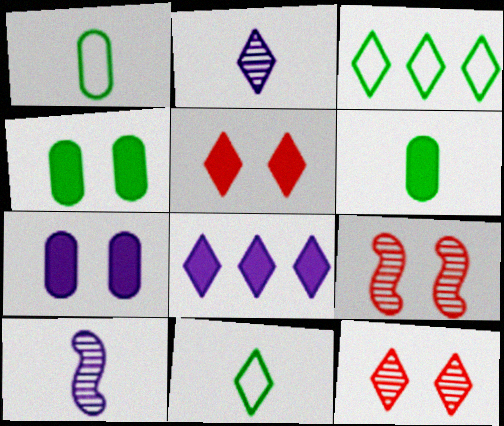[[1, 8, 9], 
[2, 3, 5], 
[8, 11, 12]]